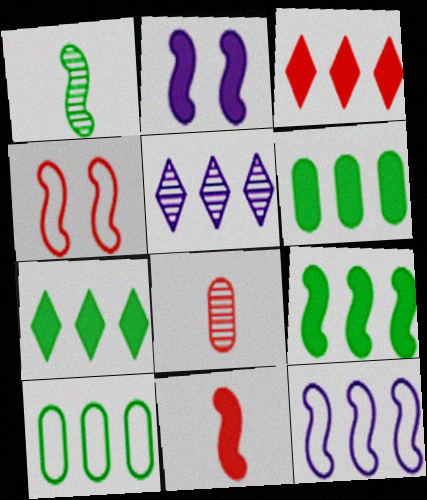[[2, 9, 11], 
[3, 4, 8], 
[6, 7, 9]]